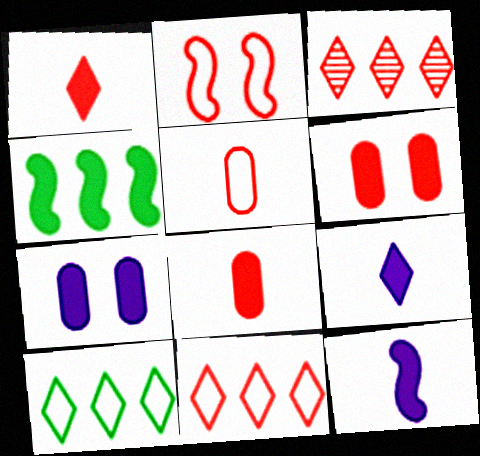[[1, 4, 7], 
[2, 3, 8], 
[2, 5, 11], 
[4, 6, 9]]